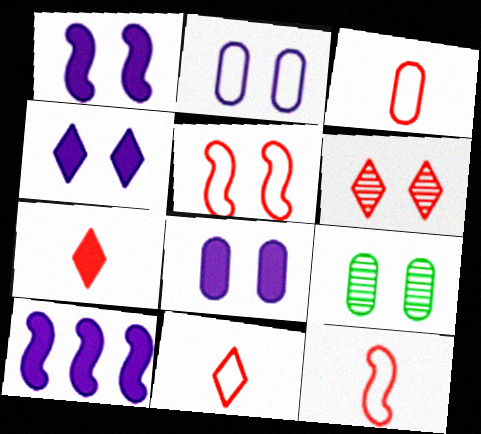[[1, 4, 8], 
[3, 11, 12], 
[4, 5, 9], 
[9, 10, 11]]